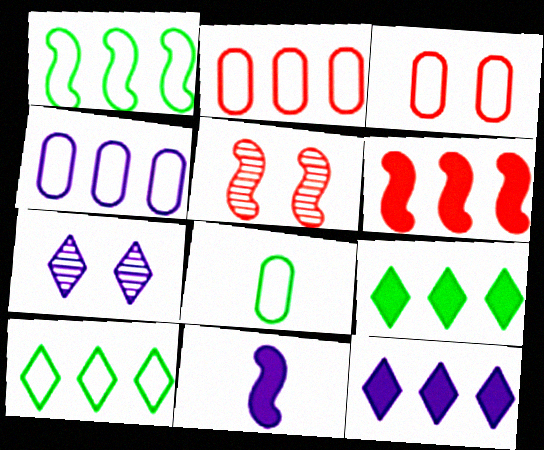[[1, 5, 11], 
[3, 4, 8], 
[4, 7, 11], 
[5, 8, 12], 
[6, 7, 8]]